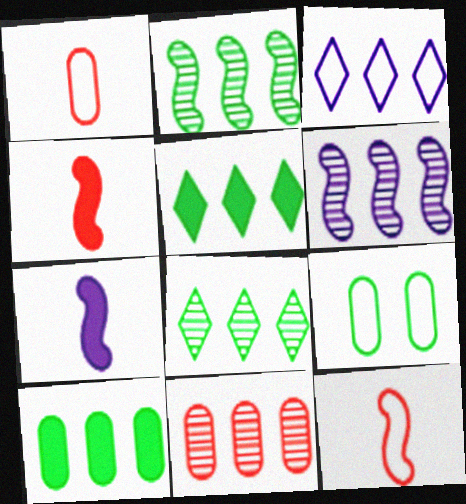[[3, 9, 12], 
[6, 8, 11]]